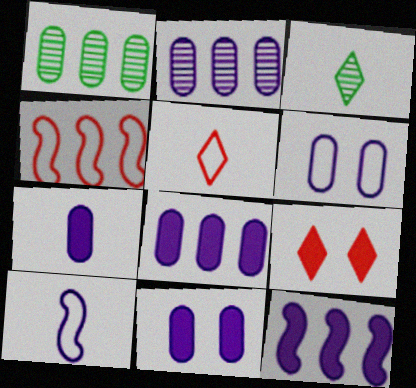[[1, 9, 10], 
[2, 6, 7], 
[3, 4, 11], 
[7, 8, 11]]